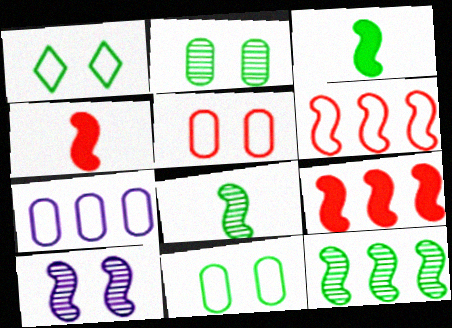[[3, 6, 10]]